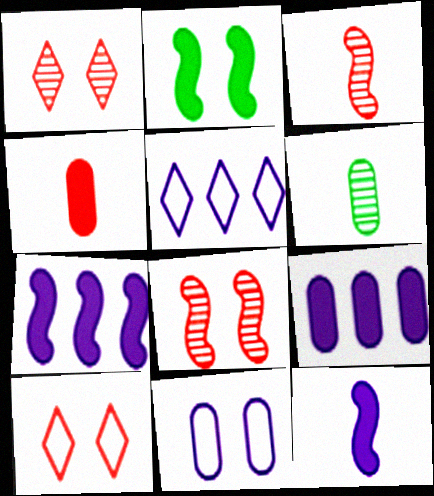[[1, 2, 11], 
[6, 7, 10]]